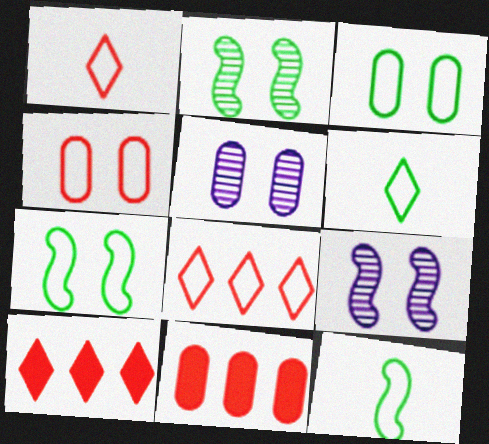[[5, 10, 12], 
[6, 9, 11]]